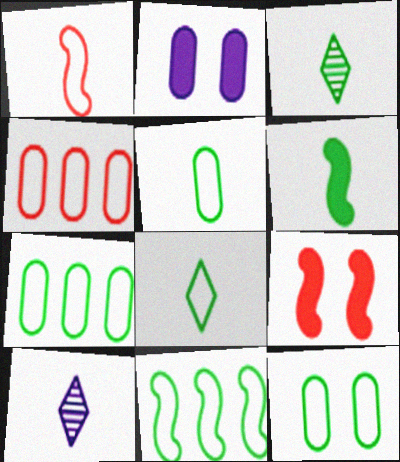[[3, 5, 6], 
[5, 7, 12], 
[7, 9, 10], 
[8, 11, 12]]